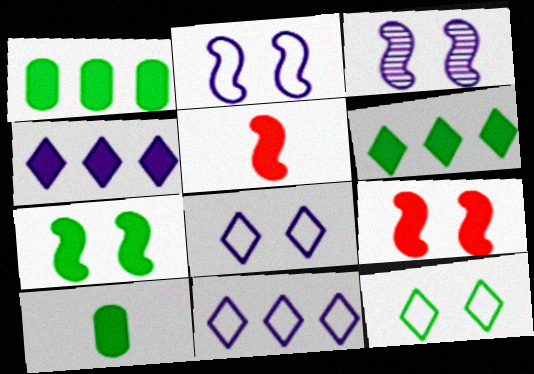[[4, 9, 10], 
[6, 7, 10]]